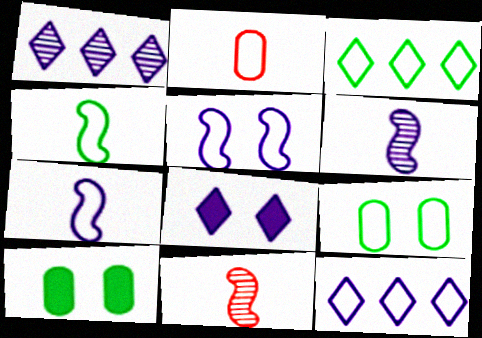[[2, 3, 5], 
[3, 4, 9], 
[10, 11, 12]]